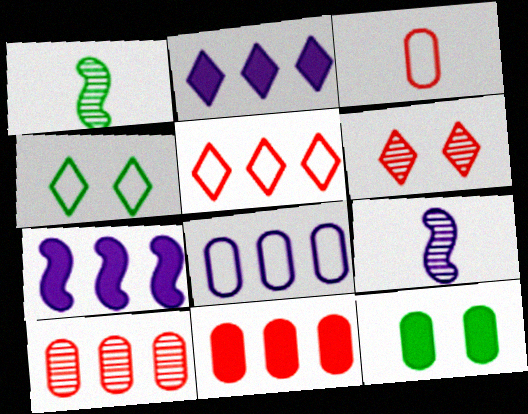[[4, 9, 11], 
[5, 9, 12]]